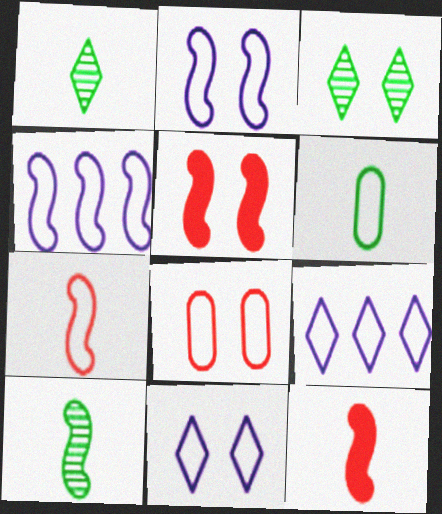[[4, 5, 10]]